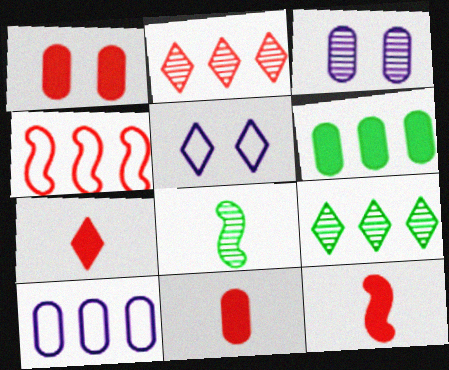[[2, 3, 8], 
[5, 7, 9], 
[7, 11, 12]]